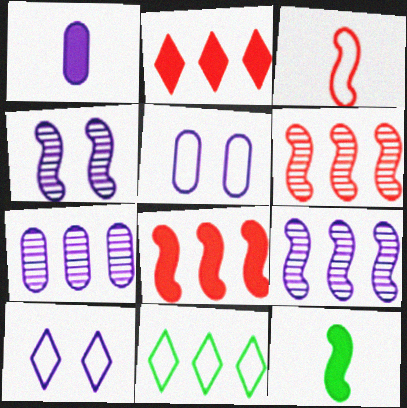[[1, 5, 7], 
[1, 9, 10], 
[3, 5, 11], 
[7, 8, 11]]